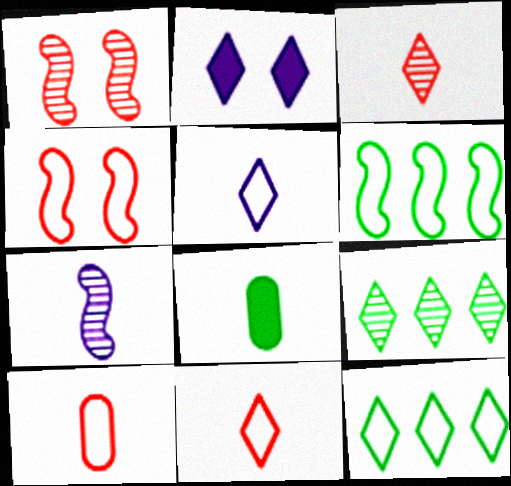[[2, 3, 12], 
[2, 9, 11], 
[7, 8, 11]]